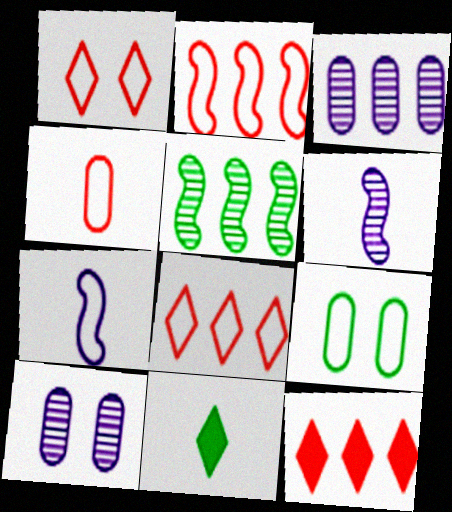[[1, 2, 4], 
[2, 10, 11], 
[4, 6, 11], 
[5, 9, 11], 
[6, 9, 12], 
[7, 8, 9]]